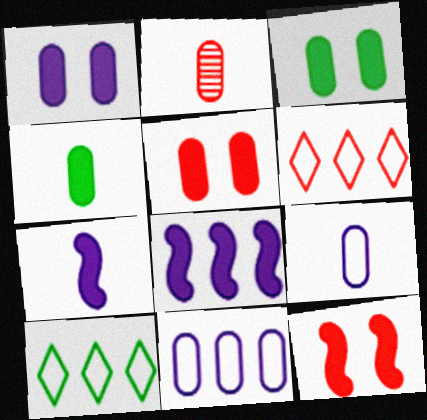[[1, 3, 5], 
[2, 3, 11], 
[2, 4, 9], 
[2, 6, 12]]